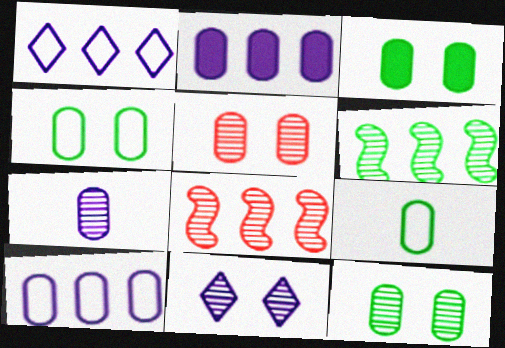[[2, 5, 9], 
[3, 4, 12]]